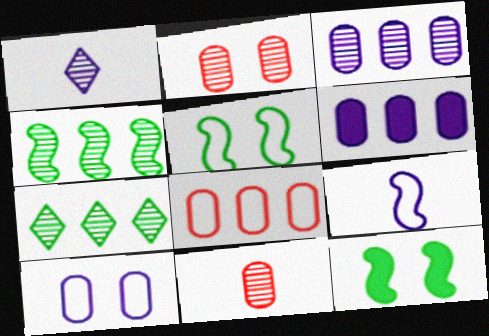[[1, 2, 4], 
[1, 8, 12]]